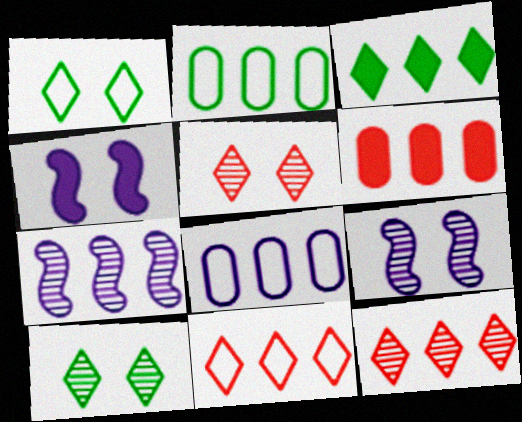[]